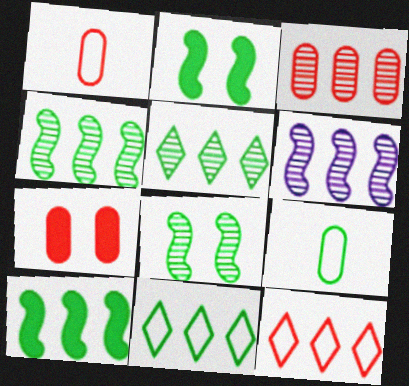[[1, 3, 7], 
[2, 5, 9], 
[3, 5, 6]]